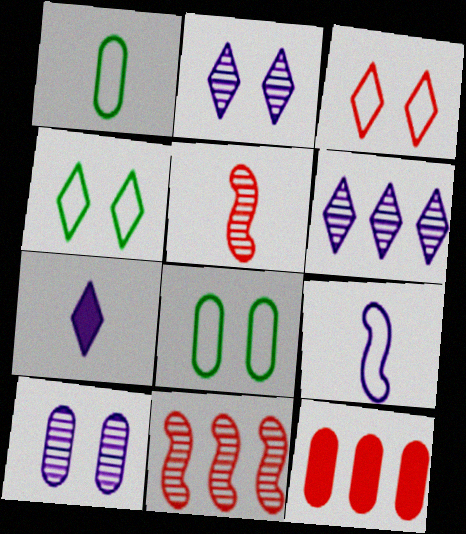[[1, 5, 7], 
[1, 10, 12], 
[3, 5, 12], 
[7, 8, 11]]